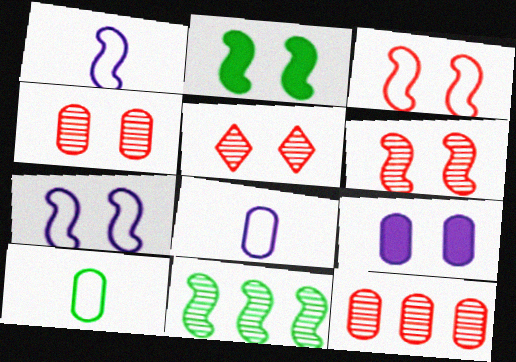[[2, 6, 7], 
[4, 5, 6], 
[9, 10, 12]]